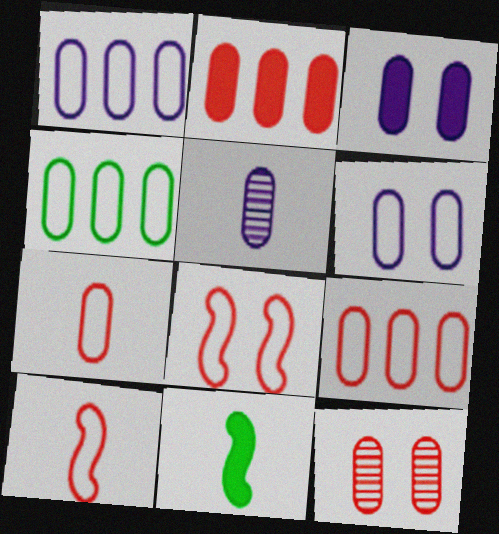[[1, 3, 5], 
[1, 4, 9], 
[2, 7, 12], 
[4, 6, 7]]